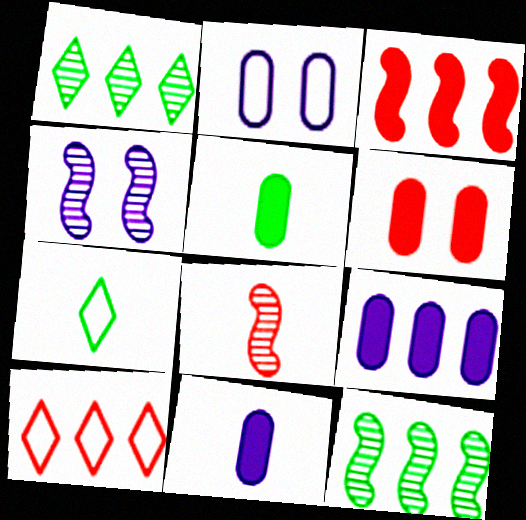[[4, 5, 10], 
[4, 8, 12], 
[5, 6, 9], 
[6, 8, 10], 
[7, 8, 11], 
[9, 10, 12]]